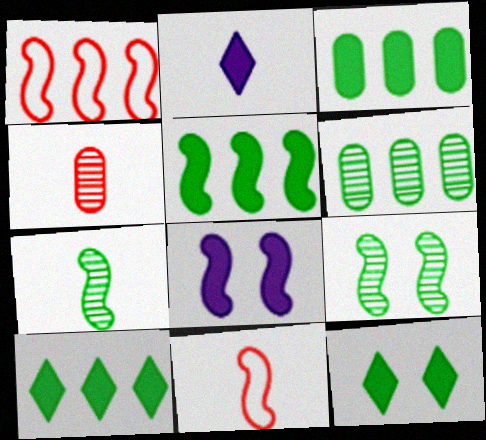[[1, 7, 8], 
[3, 5, 10]]